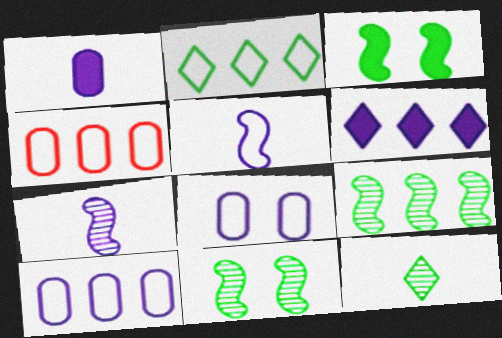[[4, 6, 9], 
[6, 7, 8]]